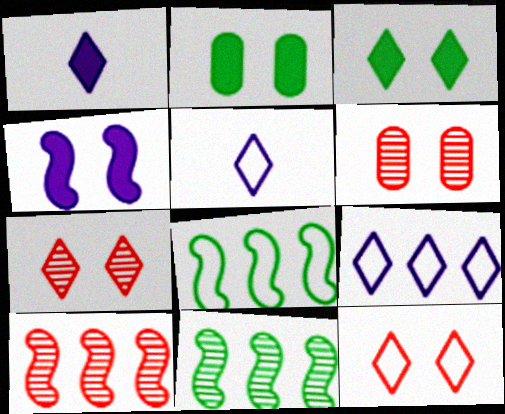[[1, 6, 8], 
[2, 5, 10]]